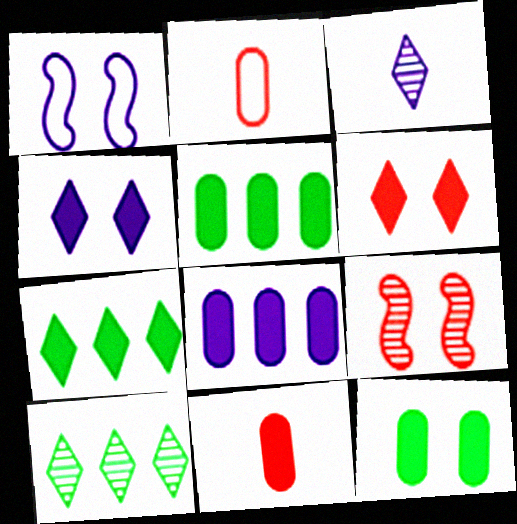[[1, 3, 8], 
[1, 10, 11], 
[8, 11, 12]]